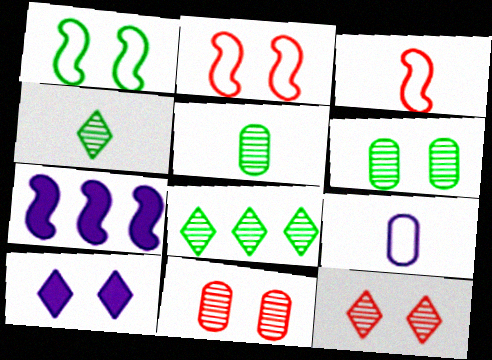[[1, 10, 11], 
[2, 6, 10]]